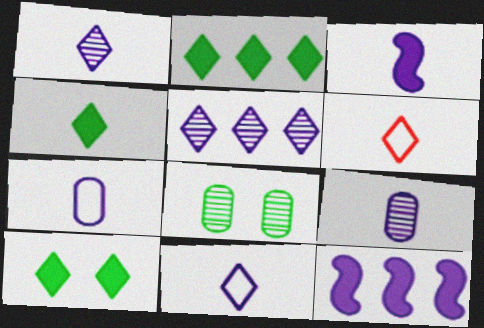[[1, 3, 7], 
[1, 4, 6], 
[2, 4, 10], 
[3, 9, 11], 
[5, 6, 10], 
[6, 8, 12]]